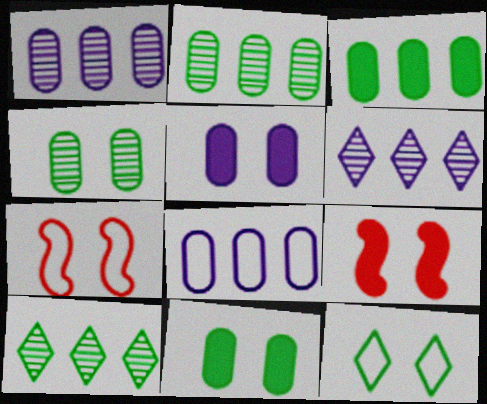[]